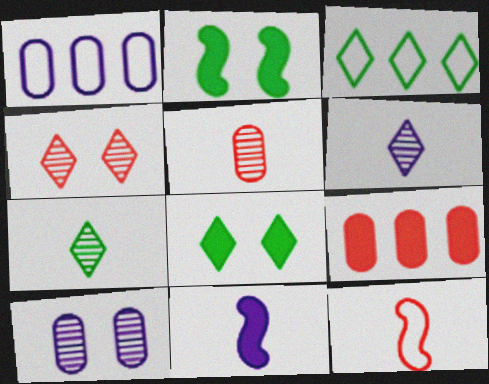[[3, 7, 8], 
[4, 9, 12], 
[8, 9, 11]]